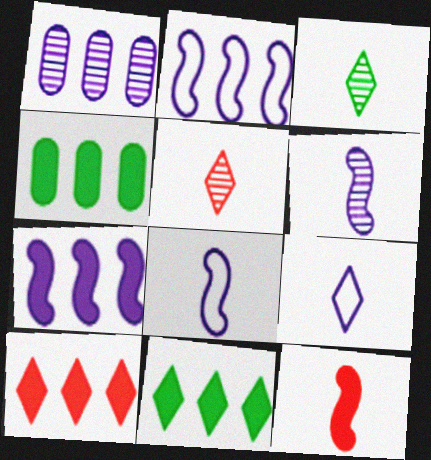[[4, 7, 10]]